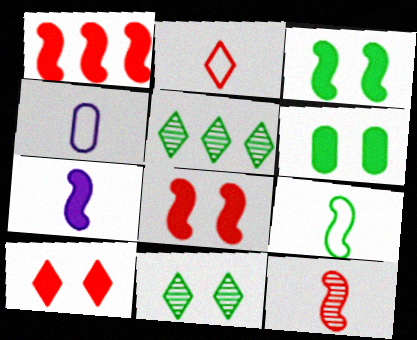[[1, 3, 7], 
[1, 4, 11], 
[2, 4, 9], 
[4, 5, 8], 
[5, 6, 9], 
[7, 9, 12]]